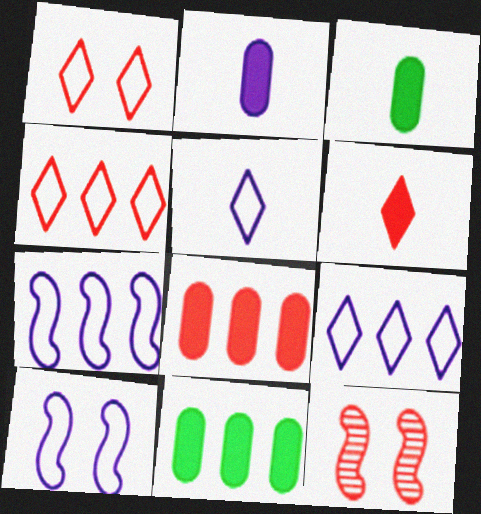[[3, 9, 12], 
[5, 11, 12]]